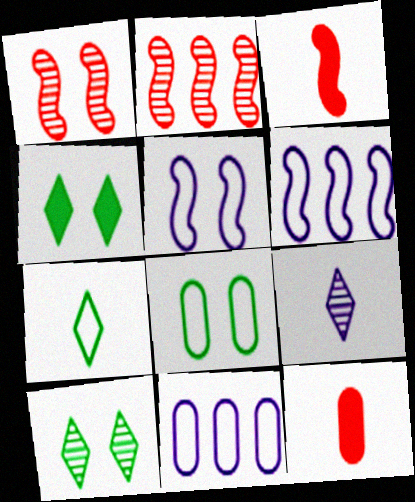[[3, 10, 11], 
[6, 10, 12]]